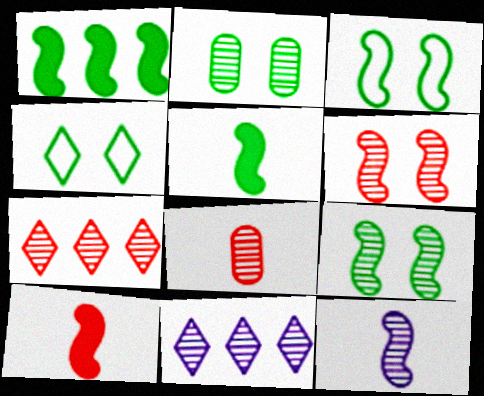[[2, 7, 12], 
[6, 7, 8], 
[8, 9, 11]]